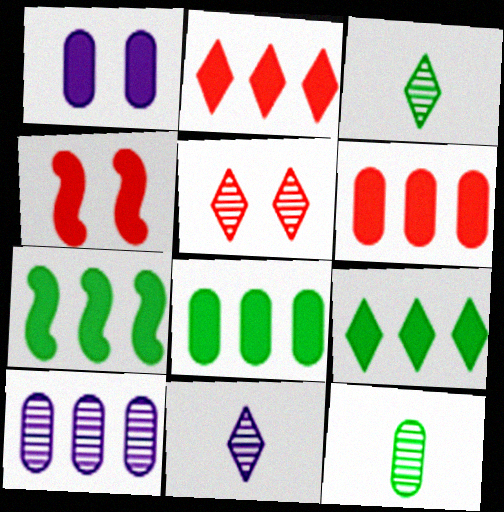[[7, 8, 9]]